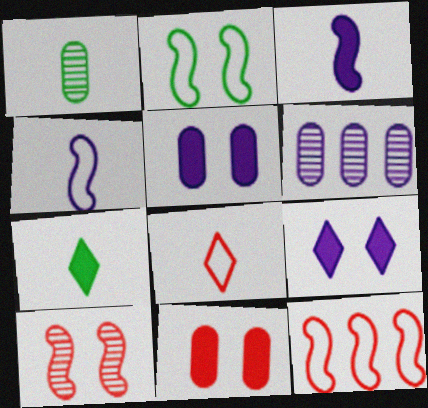[[1, 3, 8], 
[1, 9, 12], 
[2, 4, 12], 
[4, 6, 9]]